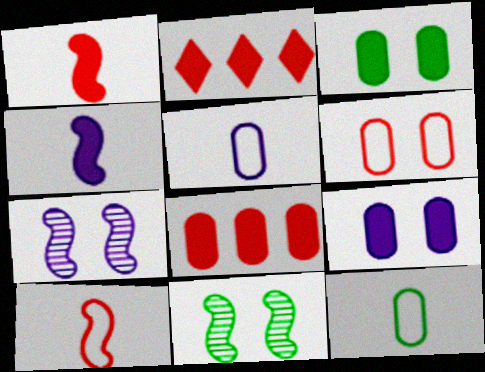[[2, 3, 4], 
[2, 5, 11], 
[2, 7, 12]]